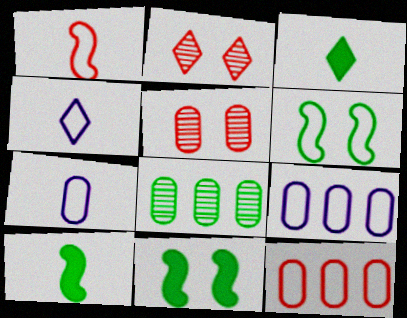[[2, 9, 10], 
[3, 6, 8], 
[4, 6, 12]]